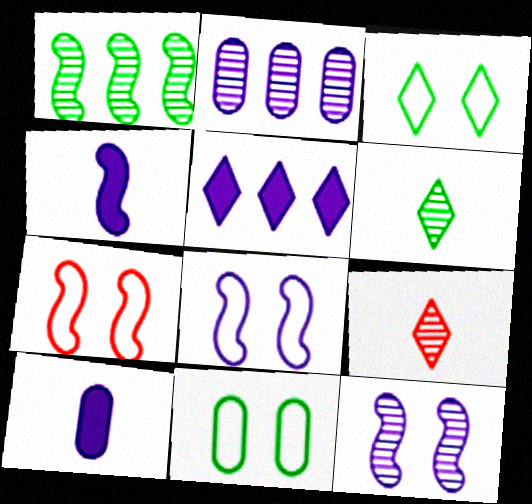[[1, 4, 7], 
[3, 5, 9]]